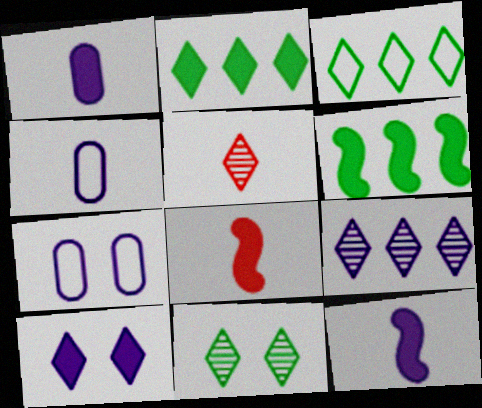[[3, 5, 10], 
[5, 6, 7], 
[5, 9, 11], 
[7, 9, 12]]